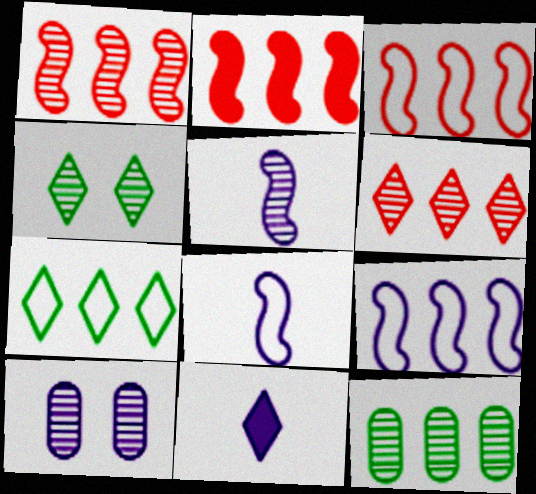[[1, 2, 3], 
[9, 10, 11]]